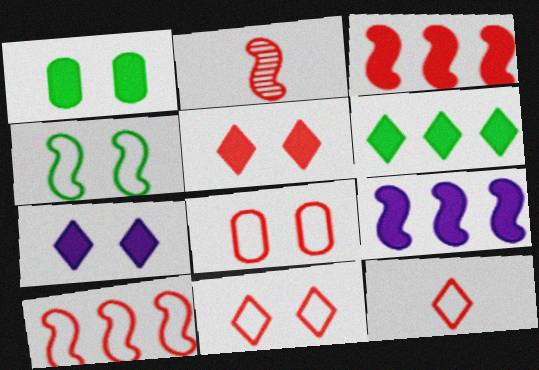[[2, 4, 9], 
[8, 10, 12]]